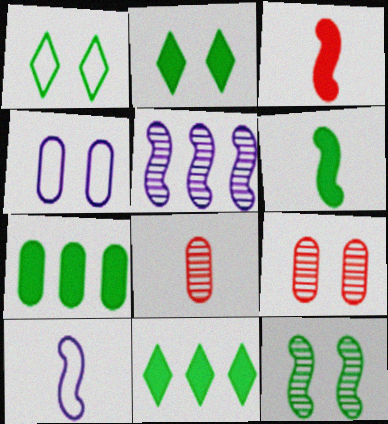[[2, 6, 7], 
[4, 7, 8], 
[9, 10, 11]]